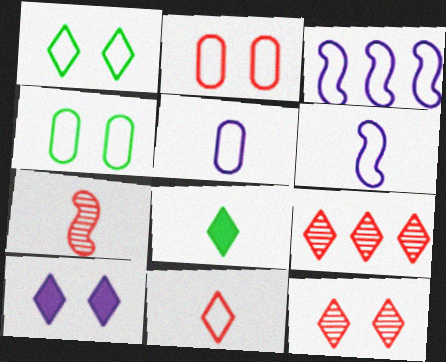[[1, 10, 12], 
[3, 4, 11], 
[5, 7, 8]]